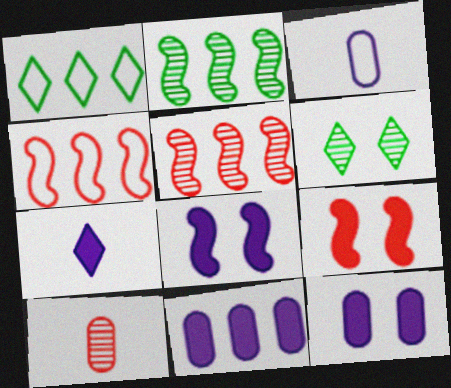[[1, 5, 11], 
[1, 8, 10], 
[7, 8, 11]]